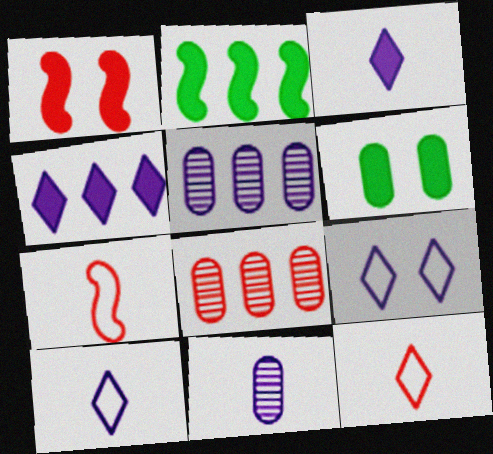[[1, 8, 12]]